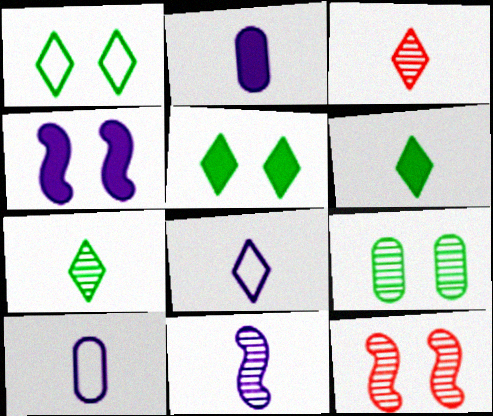[[2, 8, 11], 
[3, 6, 8]]